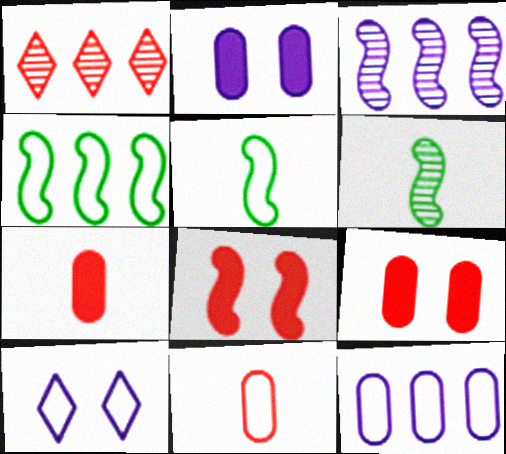[[1, 2, 5], 
[1, 8, 11], 
[3, 5, 8], 
[4, 10, 11]]